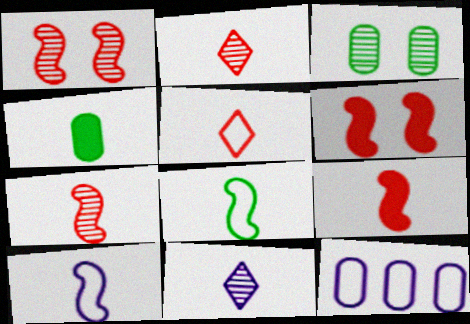[[2, 4, 10]]